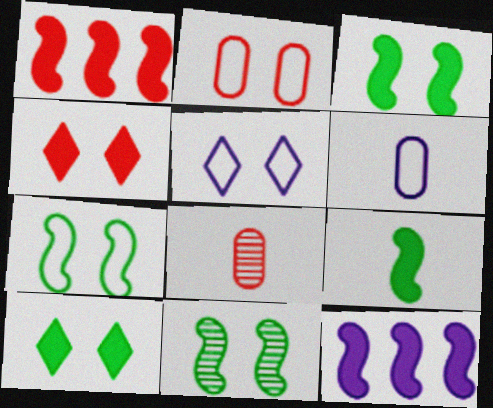[[2, 5, 7], 
[3, 7, 11]]